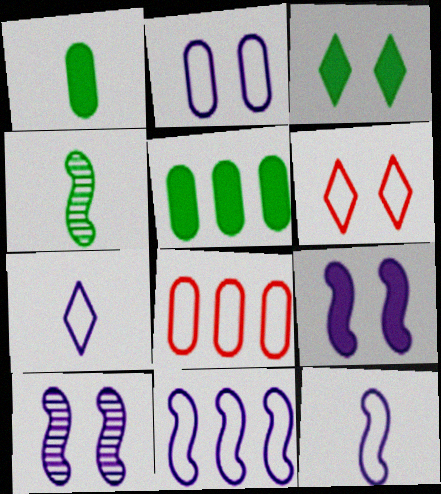[[2, 7, 11]]